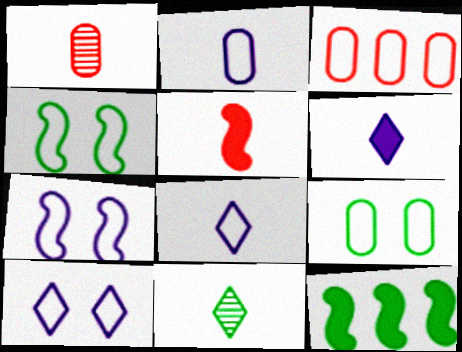[[1, 10, 12], 
[2, 3, 9], 
[2, 5, 11], 
[3, 4, 8], 
[9, 11, 12]]